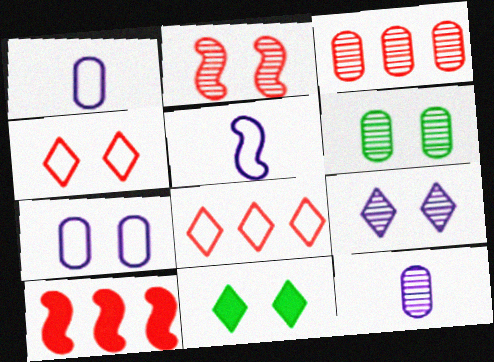[[2, 6, 9], 
[2, 7, 11], 
[3, 5, 11], 
[3, 6, 12], 
[3, 8, 10], 
[4, 9, 11]]